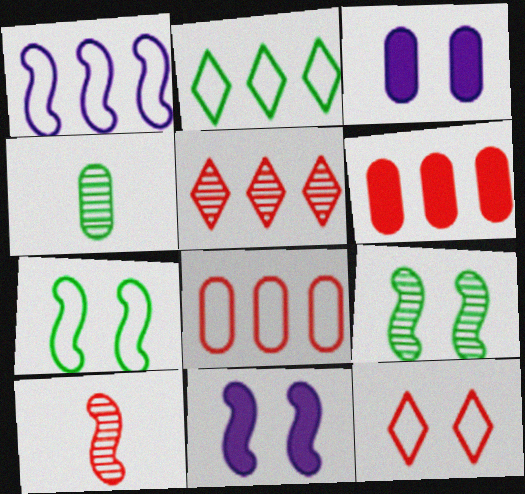[[1, 2, 8], 
[2, 3, 10], 
[3, 4, 8], 
[3, 9, 12], 
[6, 10, 12]]